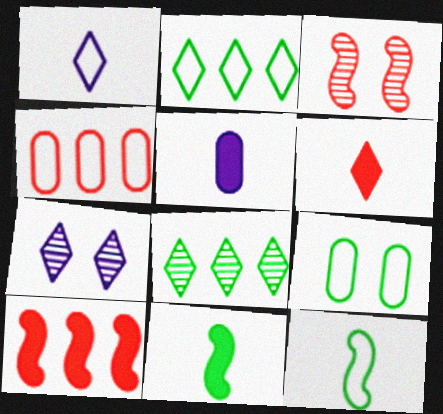[[2, 3, 5], 
[2, 6, 7], 
[2, 9, 12], 
[3, 4, 6], 
[4, 7, 11], 
[5, 6, 11], 
[8, 9, 11]]